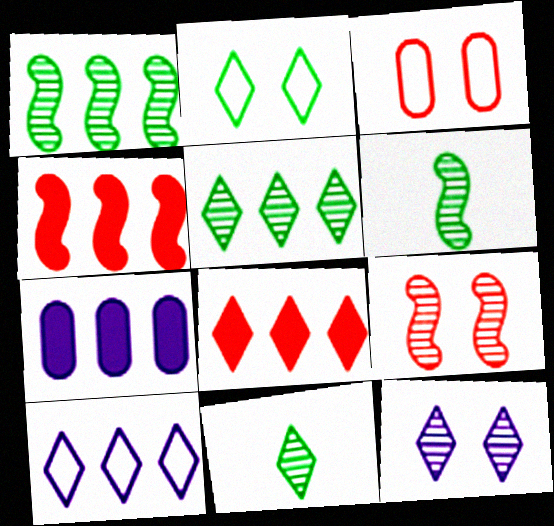[[5, 8, 10]]